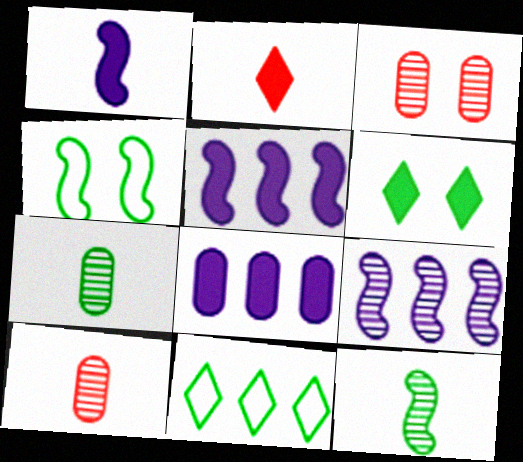[[1, 3, 11]]